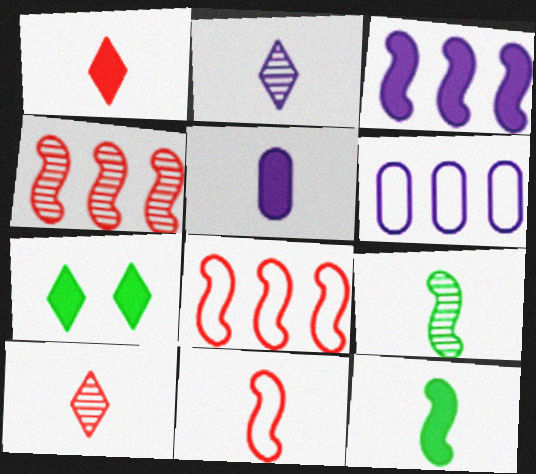[[1, 5, 12]]